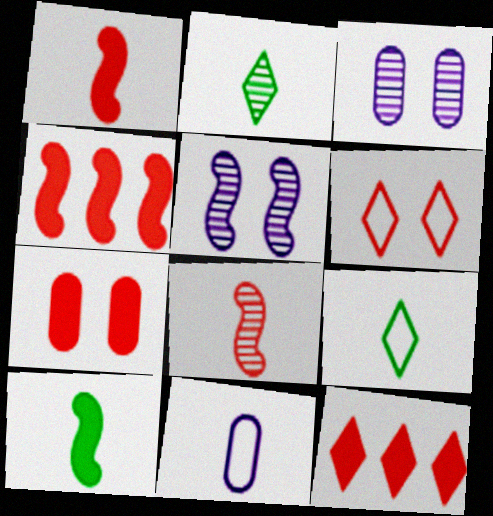[[1, 2, 11], 
[1, 7, 12], 
[3, 4, 9]]